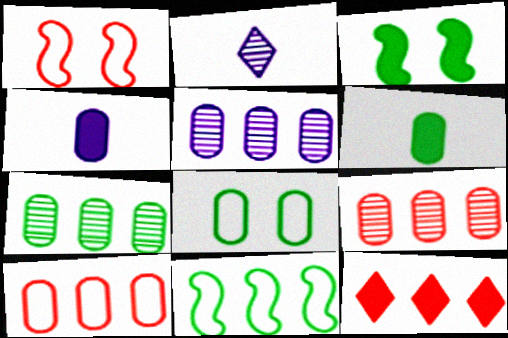[[2, 3, 10], 
[3, 4, 12], 
[4, 8, 9], 
[5, 7, 9], 
[5, 11, 12], 
[6, 7, 8]]